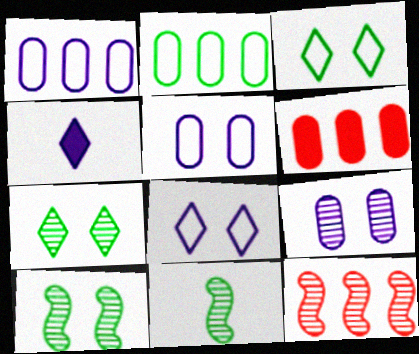[[6, 8, 11]]